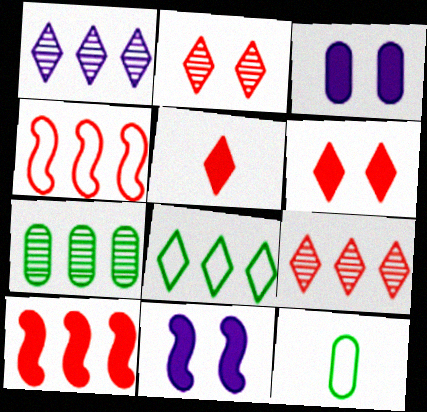[[9, 11, 12]]